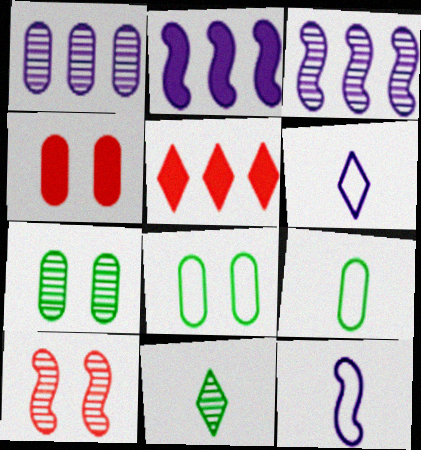[[1, 4, 9], 
[1, 10, 11], 
[5, 7, 12]]